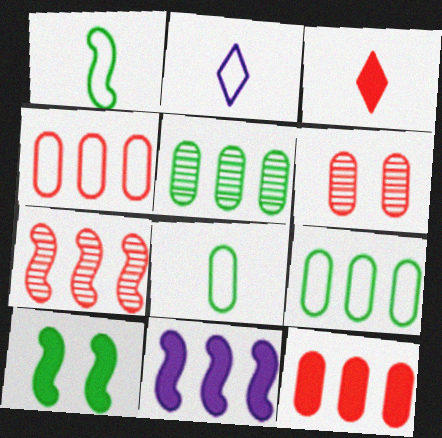[]